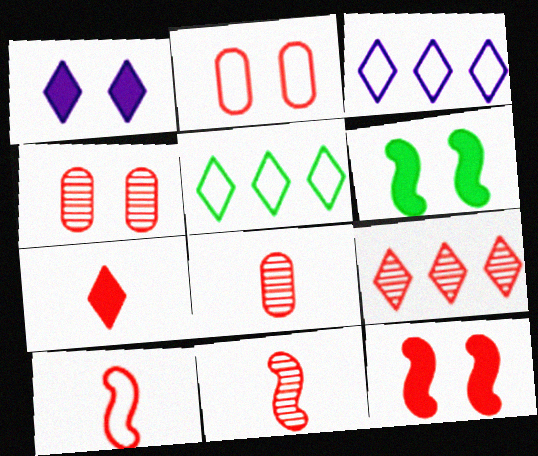[[3, 6, 8], 
[4, 9, 11], 
[7, 8, 10]]